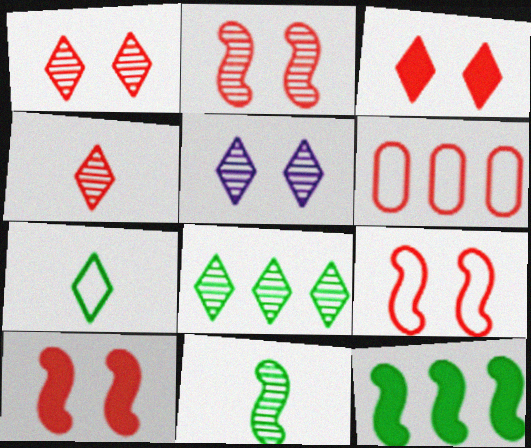[[2, 9, 10], 
[4, 5, 8], 
[4, 6, 10]]